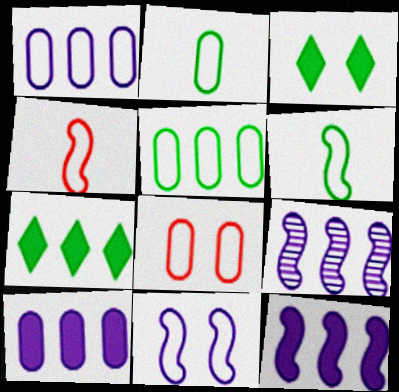[[1, 2, 8]]